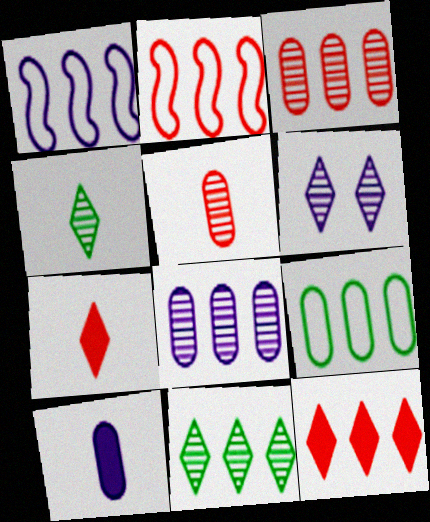[[1, 6, 10], 
[2, 3, 12]]